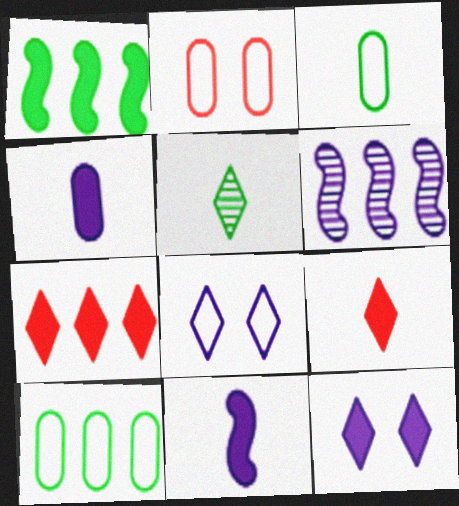[[4, 6, 8], 
[5, 7, 8], 
[6, 7, 10]]